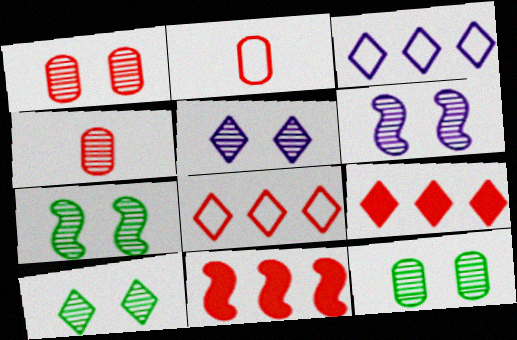[[1, 5, 7], 
[1, 6, 10], 
[7, 10, 12]]